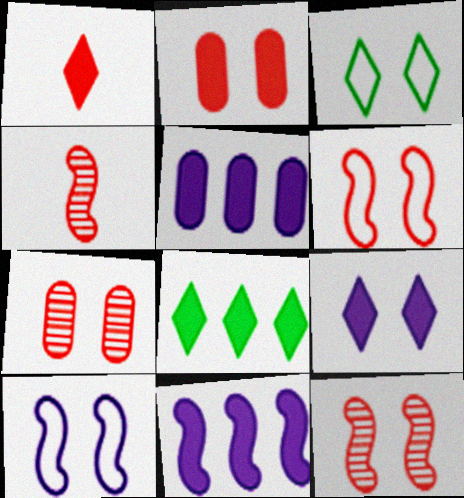[[1, 8, 9], 
[3, 4, 5]]